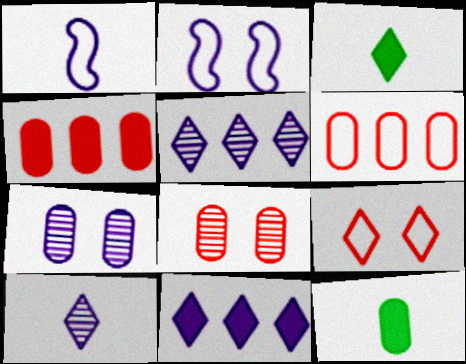[[1, 7, 11], 
[3, 5, 9], 
[6, 7, 12]]